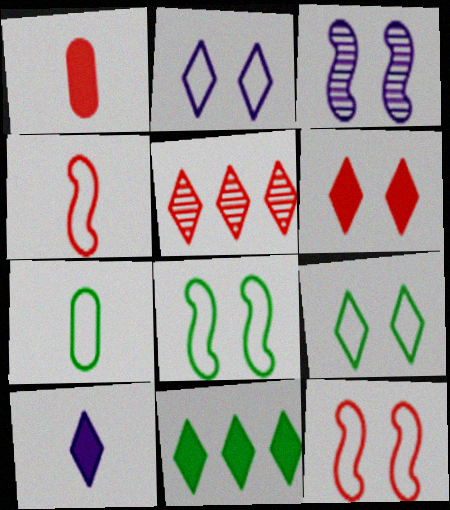[[1, 5, 12], 
[5, 9, 10], 
[6, 10, 11]]